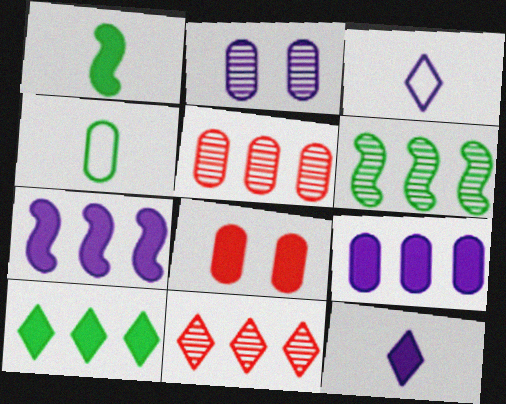[[2, 3, 7], 
[3, 6, 8]]